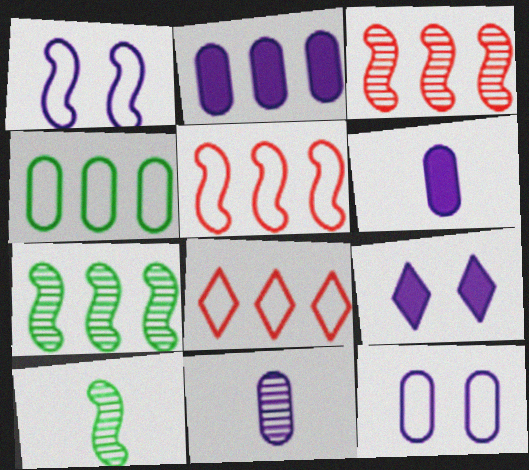[[2, 7, 8], 
[2, 11, 12]]